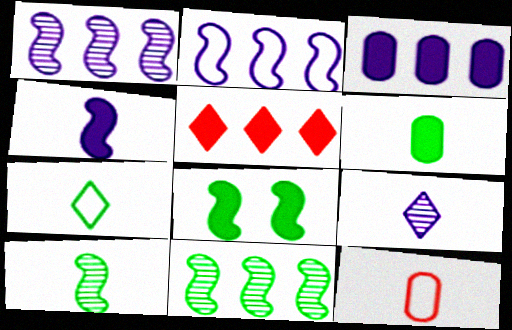[[6, 7, 10]]